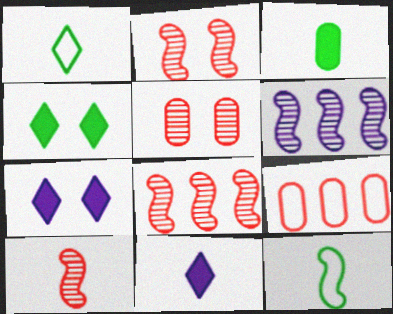[[2, 8, 10]]